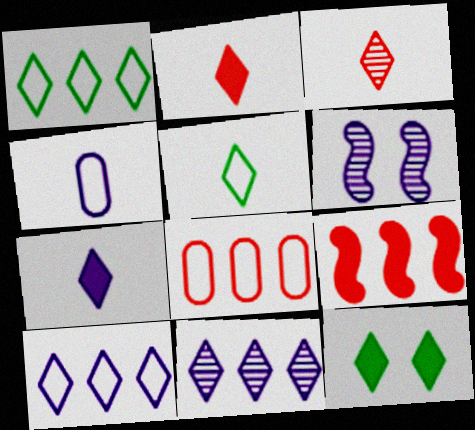[[3, 5, 7], 
[3, 10, 12]]